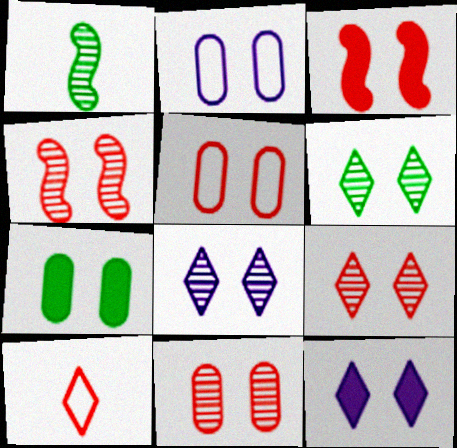[[2, 3, 6], 
[2, 7, 11], 
[3, 5, 9], 
[3, 7, 12], 
[4, 9, 11], 
[6, 8, 9]]